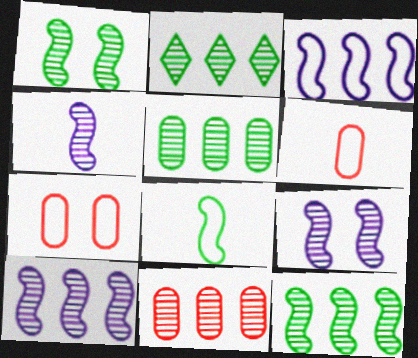[[2, 5, 12], 
[2, 10, 11], 
[4, 9, 10]]